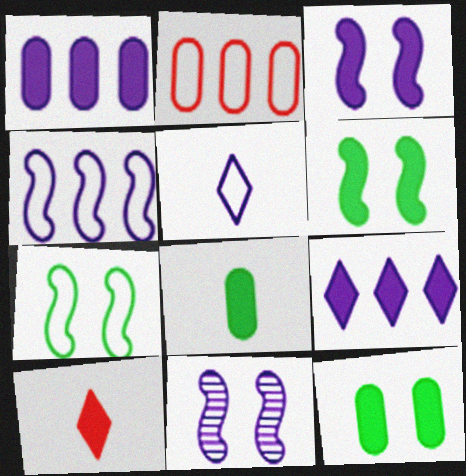[[1, 5, 11], 
[1, 6, 10], 
[2, 5, 7]]